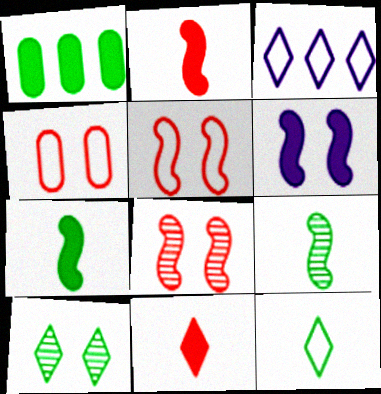[[1, 6, 11], 
[3, 10, 11], 
[4, 6, 10]]